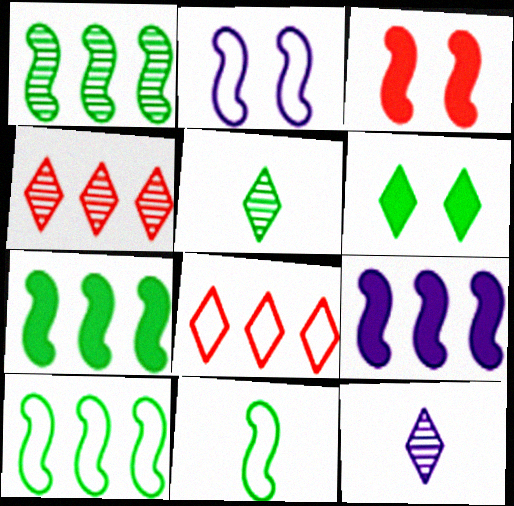[[1, 7, 10], 
[6, 8, 12]]